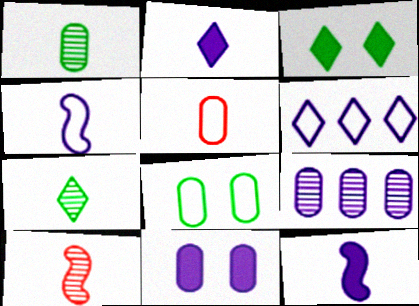[[5, 7, 12]]